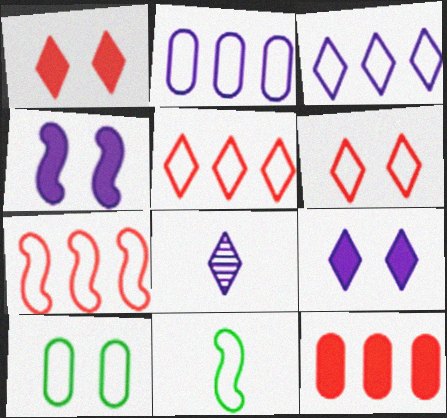[[2, 4, 8], 
[2, 6, 11], 
[3, 8, 9]]